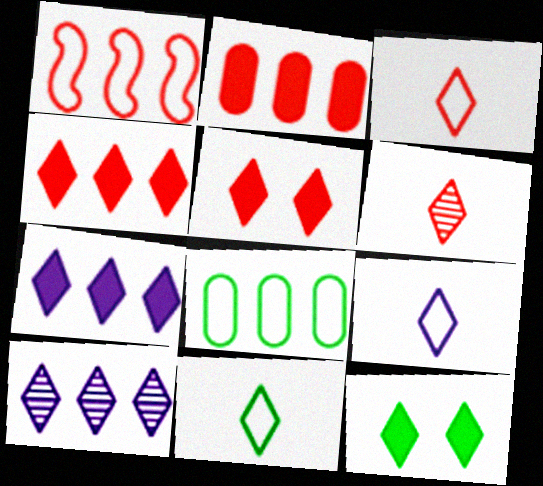[[3, 9, 11], 
[3, 10, 12], 
[5, 10, 11]]